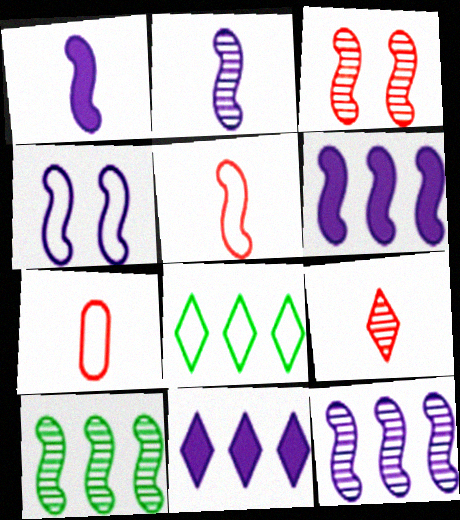[[1, 4, 12], 
[2, 3, 10], 
[2, 4, 6], 
[4, 7, 8]]